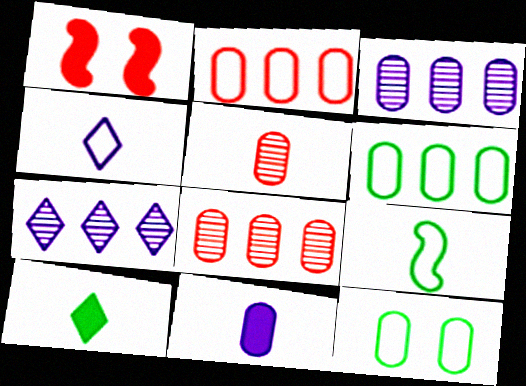[[8, 11, 12]]